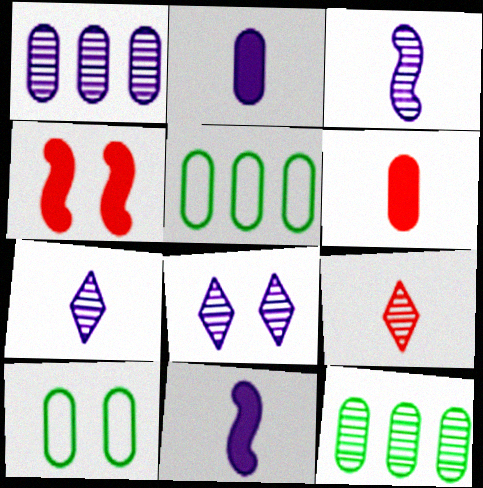[[1, 3, 8], 
[1, 6, 10], 
[4, 5, 7], 
[4, 8, 10]]